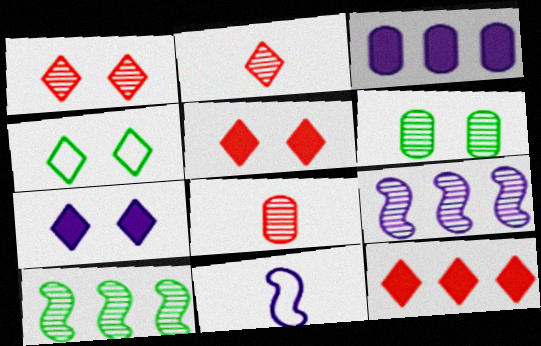[[1, 4, 7], 
[2, 6, 9], 
[6, 11, 12]]